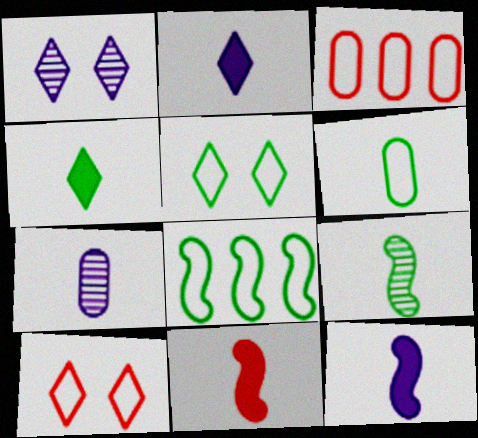[[4, 6, 9], 
[5, 6, 8]]